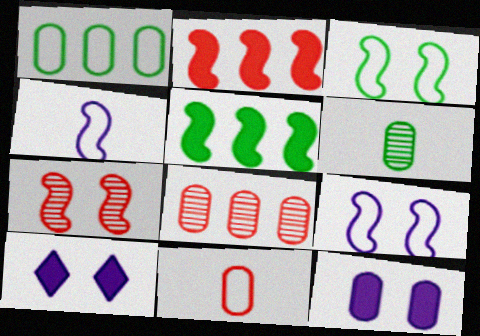[[4, 5, 7]]